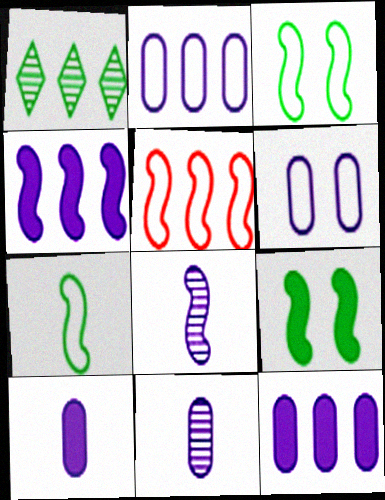[[1, 5, 12], 
[5, 8, 9], 
[6, 11, 12]]